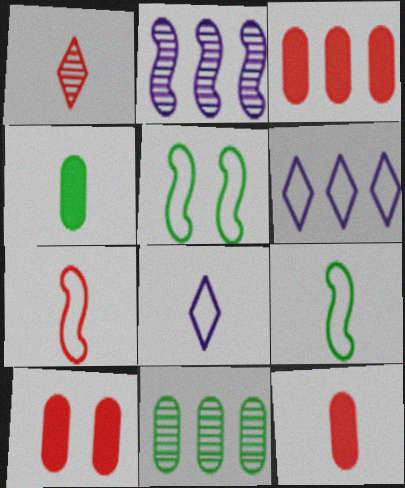[[1, 7, 12], 
[3, 10, 12]]